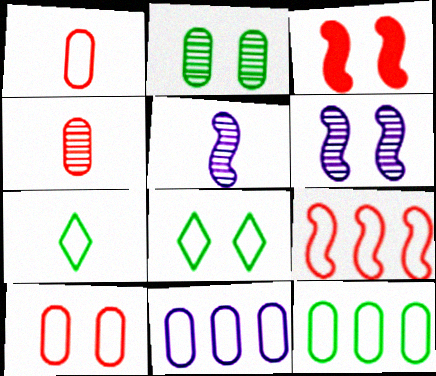[]